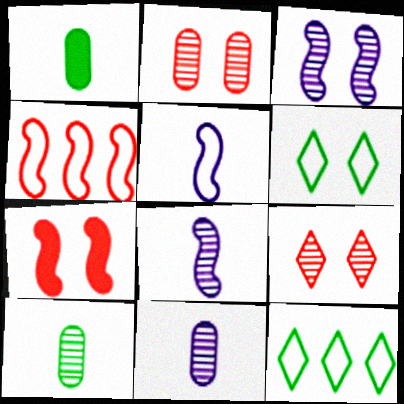[[7, 11, 12]]